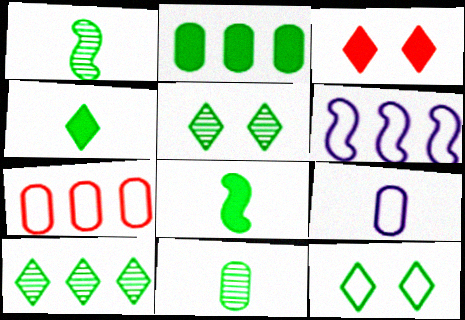[[1, 2, 12], 
[3, 6, 11], 
[4, 10, 12]]